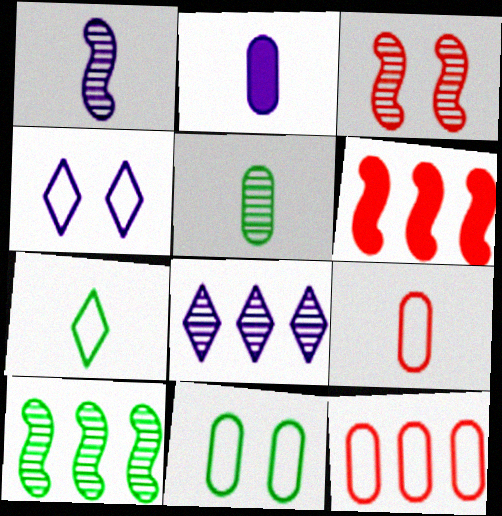[[1, 3, 10], 
[2, 5, 9], 
[3, 5, 8], 
[4, 5, 6]]